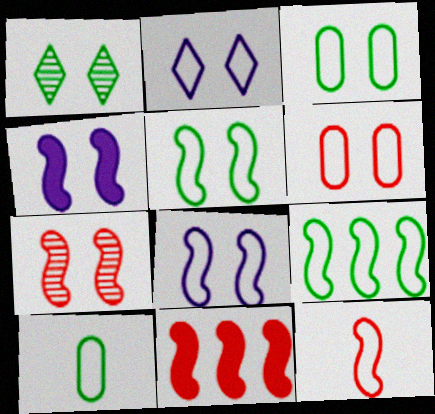[[1, 4, 6], 
[2, 5, 6], 
[4, 5, 7], 
[7, 11, 12], 
[8, 9, 12]]